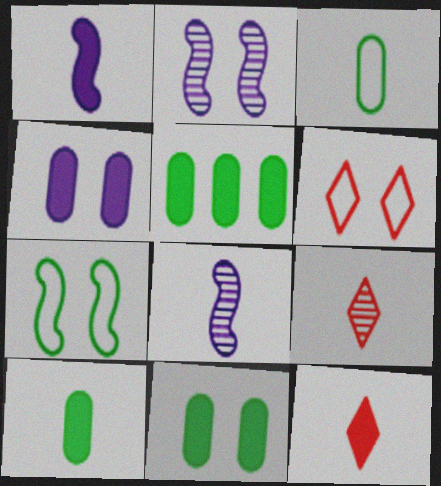[[1, 3, 9], 
[1, 10, 12], 
[2, 6, 11], 
[3, 8, 12], 
[5, 6, 8], 
[5, 10, 11]]